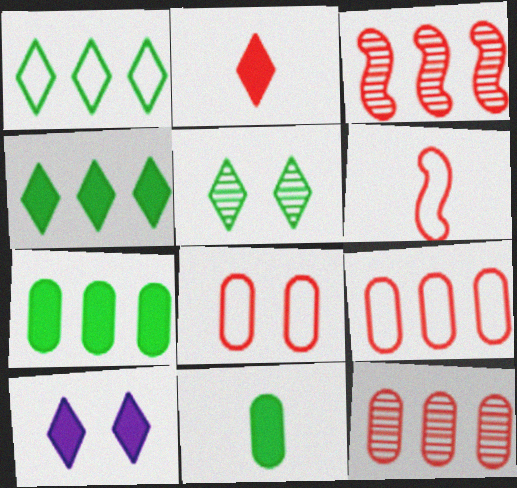[[2, 3, 8], 
[2, 4, 10]]